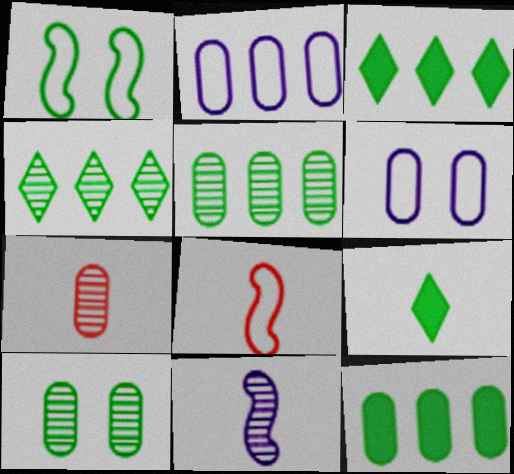[[1, 5, 9], 
[6, 7, 12]]